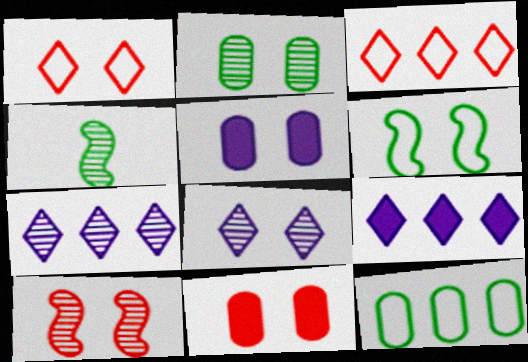[[1, 10, 11], 
[2, 8, 10], 
[3, 4, 5], 
[6, 8, 11]]